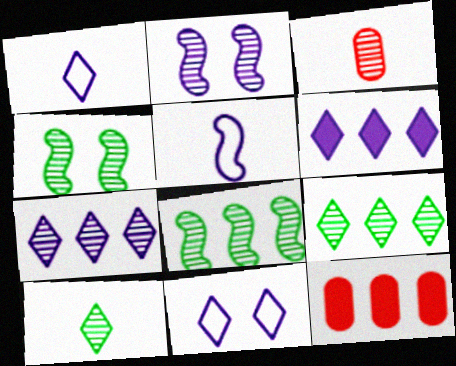[[1, 4, 12], 
[2, 3, 9], 
[3, 4, 7]]